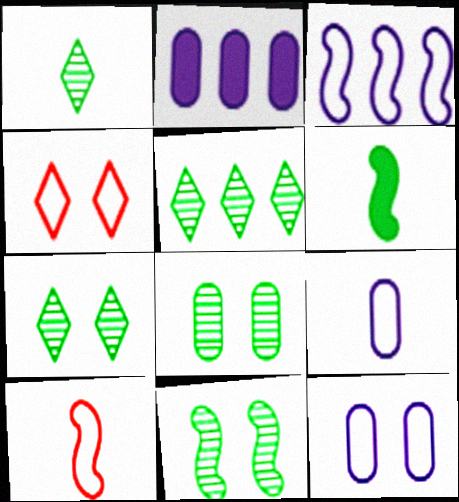[[1, 5, 7], 
[2, 7, 10], 
[7, 8, 11]]